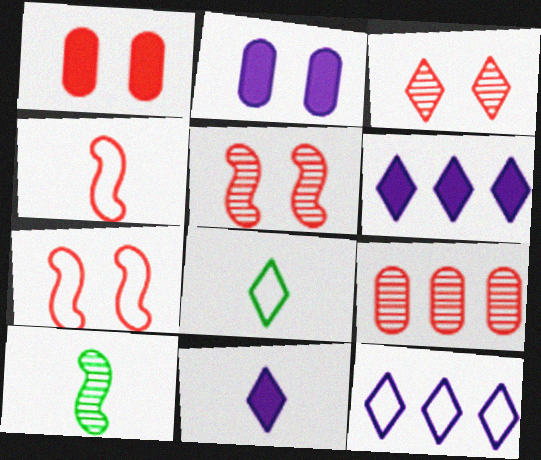[[1, 3, 7], 
[1, 10, 12], 
[3, 6, 8]]